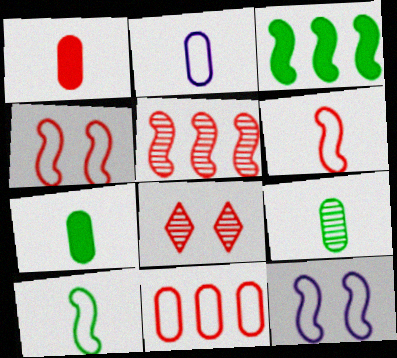[[1, 2, 9], 
[2, 3, 8]]